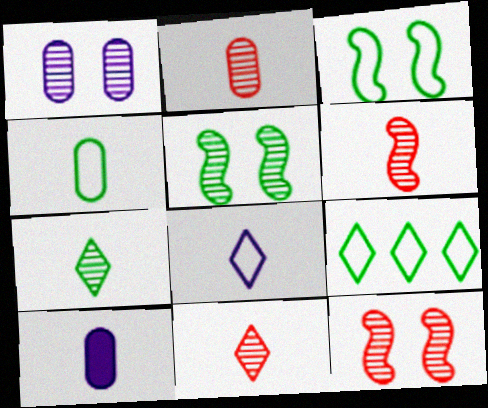[[2, 4, 10], 
[2, 6, 11], 
[3, 4, 9], 
[9, 10, 12]]